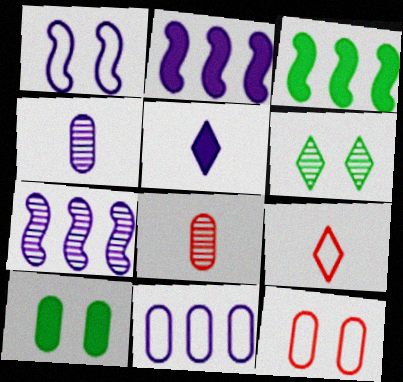[[6, 7, 8], 
[7, 9, 10], 
[8, 10, 11]]